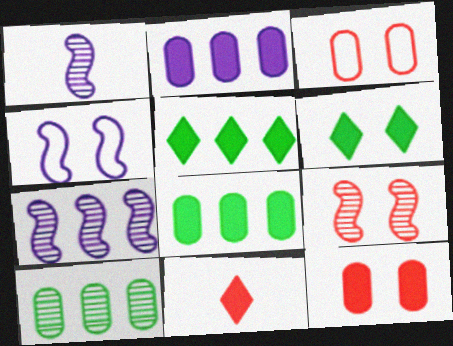[[1, 3, 5], 
[4, 10, 11]]